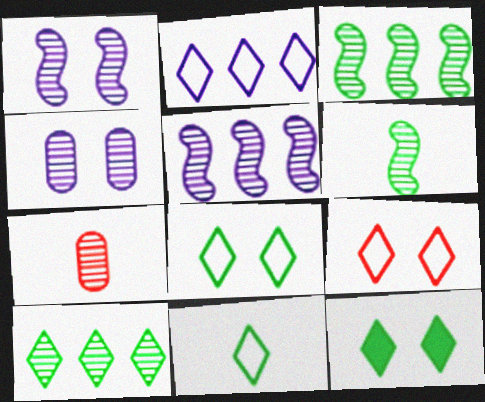[[1, 7, 10], 
[2, 9, 11], 
[10, 11, 12]]